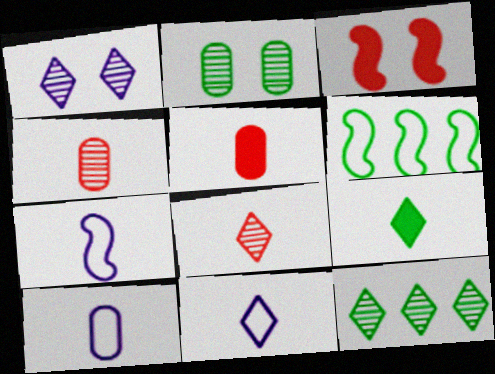[[1, 5, 6], 
[1, 8, 12], 
[2, 6, 9], 
[3, 10, 12], 
[4, 7, 9], 
[7, 10, 11], 
[8, 9, 11]]